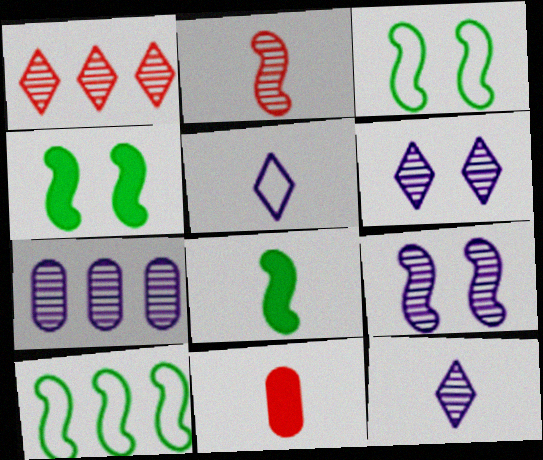[[6, 10, 11], 
[7, 9, 12]]